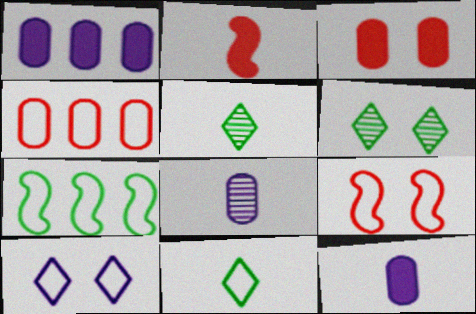[[1, 5, 9], 
[2, 8, 11]]